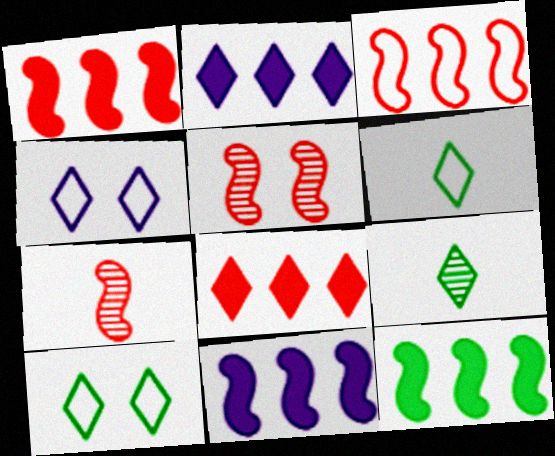[[1, 11, 12], 
[4, 8, 9]]